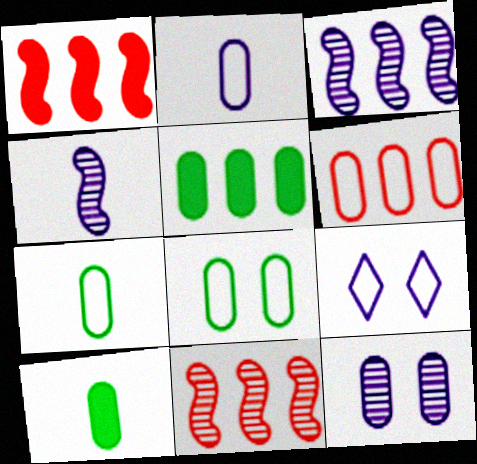[[2, 6, 8], 
[6, 10, 12], 
[9, 10, 11]]